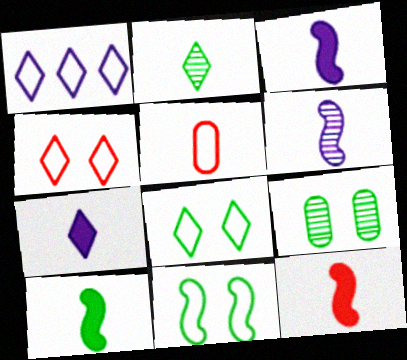[[1, 5, 11], 
[1, 9, 12], 
[2, 3, 5], 
[3, 10, 12]]